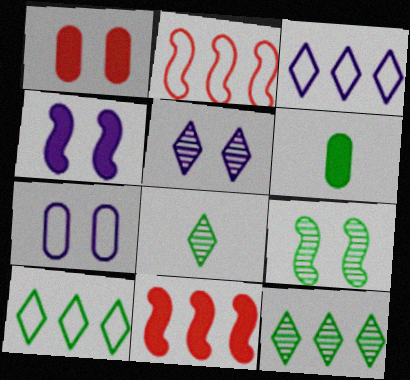[[2, 5, 6], 
[4, 5, 7], 
[6, 9, 10], 
[7, 8, 11]]